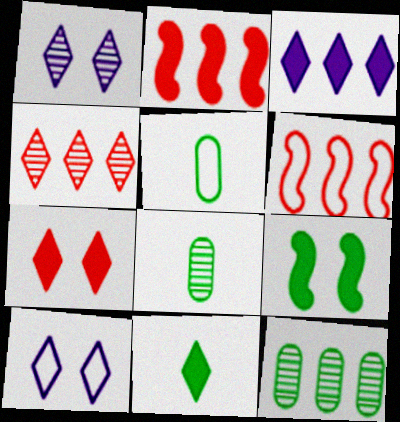[[1, 2, 5], 
[2, 8, 10], 
[3, 6, 12], 
[3, 7, 11], 
[4, 10, 11], 
[5, 6, 10]]